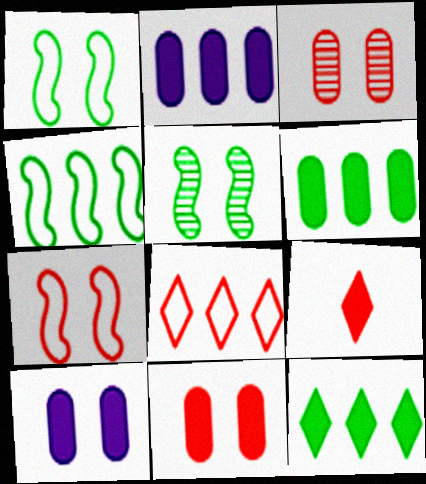[]